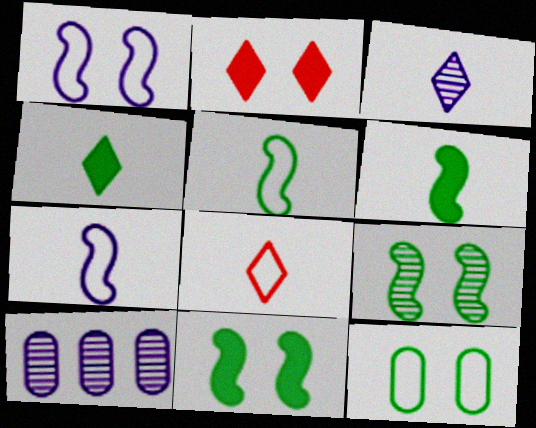[[2, 5, 10], 
[3, 4, 8], 
[8, 10, 11]]